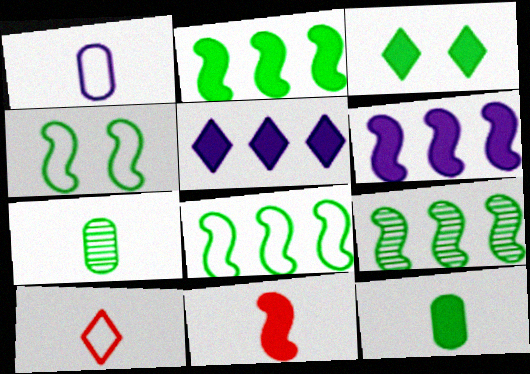[[2, 3, 12], 
[2, 8, 9], 
[3, 7, 8]]